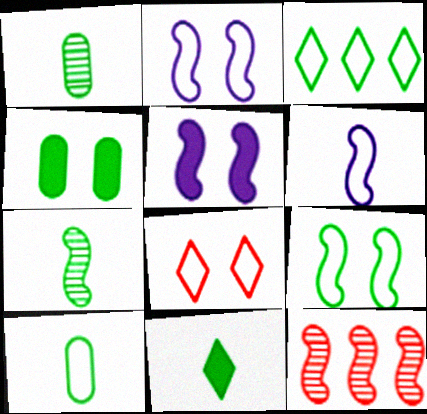[[3, 4, 7], 
[3, 9, 10], 
[7, 10, 11]]